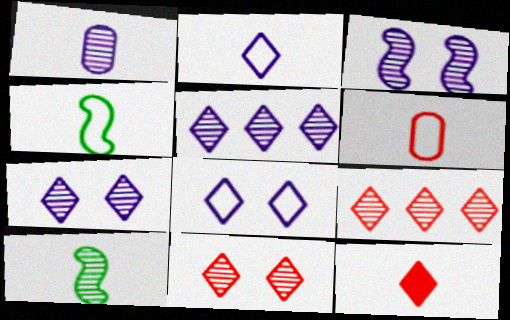[[1, 3, 5], 
[1, 4, 12], 
[2, 4, 6]]